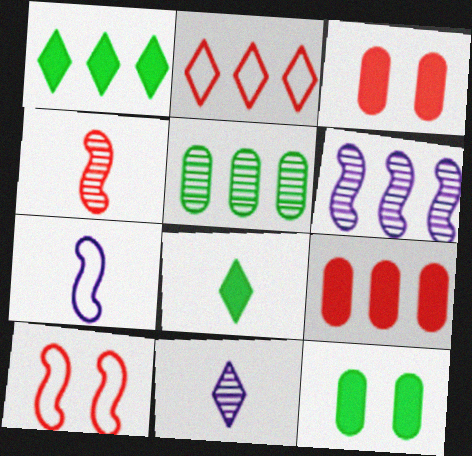[[2, 3, 4]]